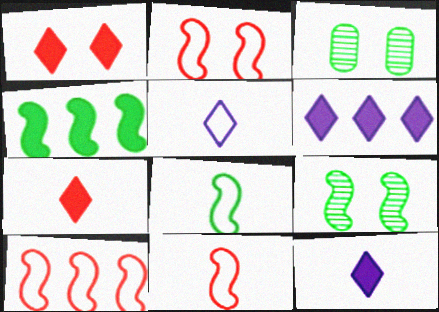[[2, 10, 11], 
[3, 6, 11], 
[3, 10, 12], 
[4, 8, 9]]